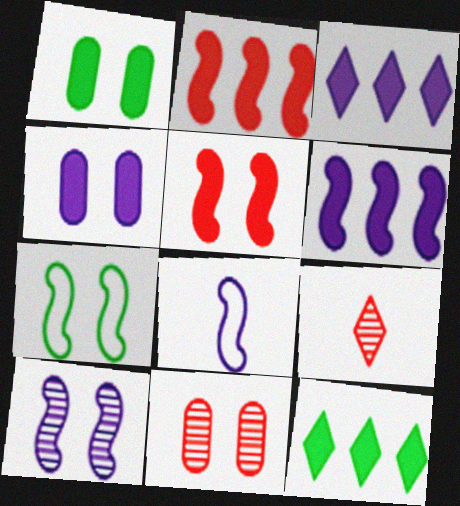[[5, 7, 10], 
[6, 8, 10], 
[8, 11, 12]]